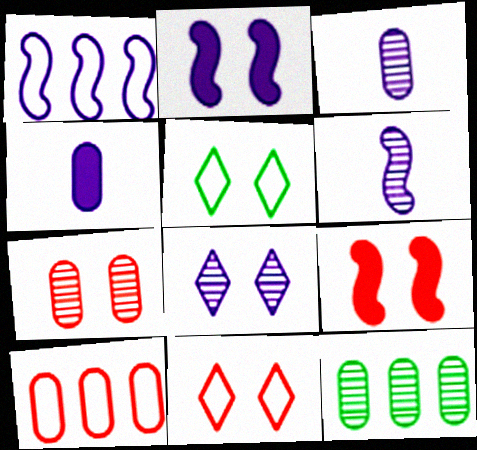[[1, 2, 6], 
[1, 4, 8], 
[2, 5, 7], 
[3, 7, 12], 
[7, 9, 11]]